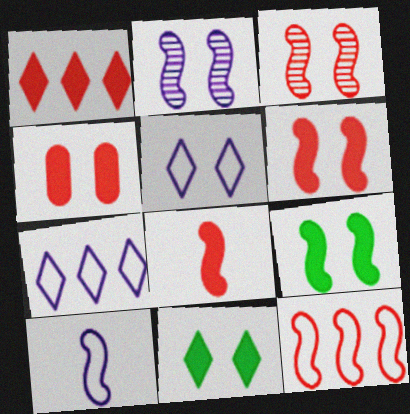[[1, 4, 8], 
[3, 8, 12]]